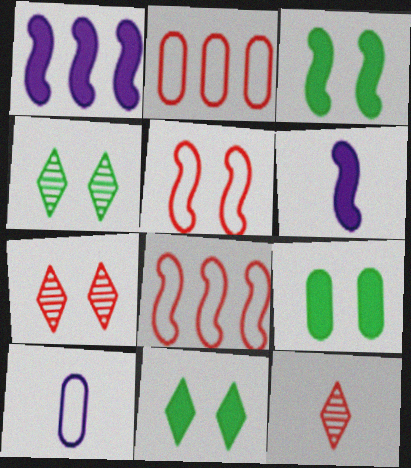[[2, 4, 6], 
[3, 9, 11]]